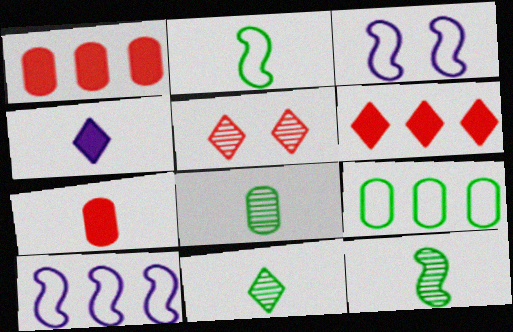[[1, 3, 11], 
[3, 6, 8], 
[8, 11, 12]]